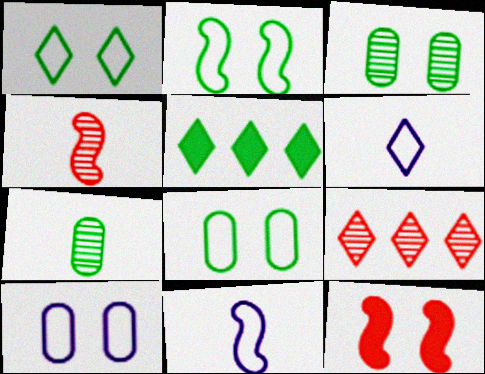[[1, 2, 8], 
[2, 5, 7], 
[4, 5, 10]]